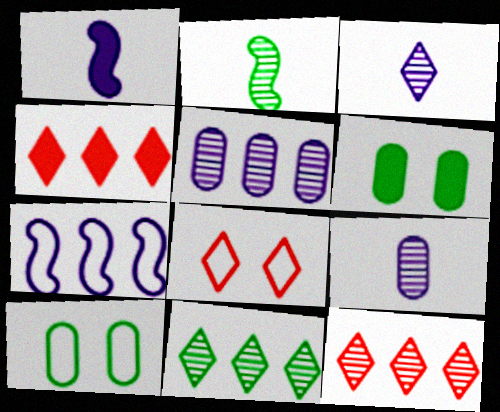[[1, 4, 6], 
[1, 10, 12]]